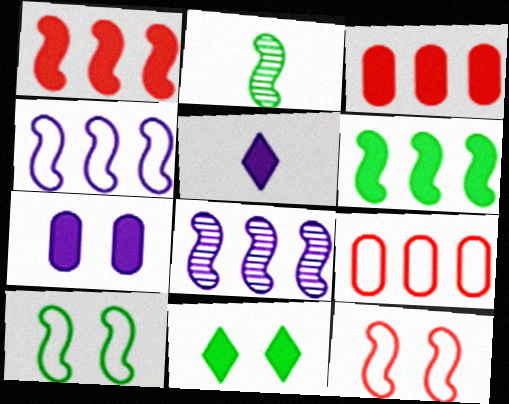[[2, 6, 10]]